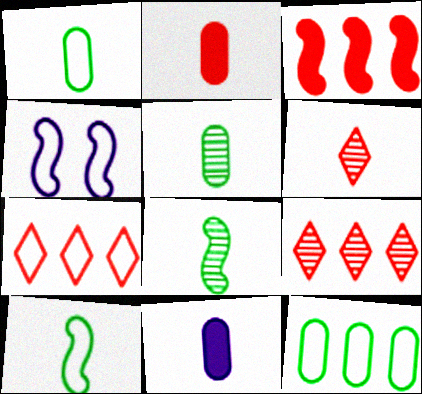[[1, 4, 7], 
[3, 4, 8], 
[6, 10, 11]]